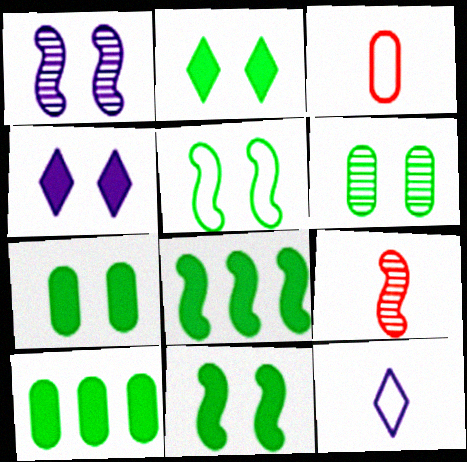[[2, 5, 6], 
[2, 7, 11]]